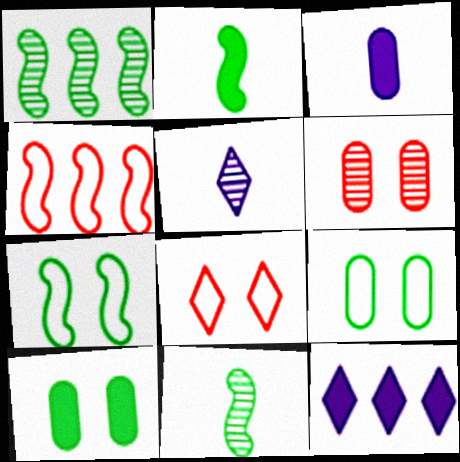[[1, 2, 7], 
[1, 3, 8], 
[1, 5, 6], 
[4, 5, 10]]